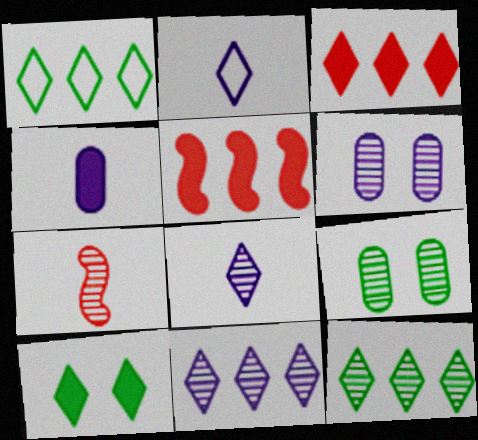[[1, 3, 11], 
[2, 5, 9], 
[4, 5, 10], 
[6, 7, 12], 
[7, 9, 11]]